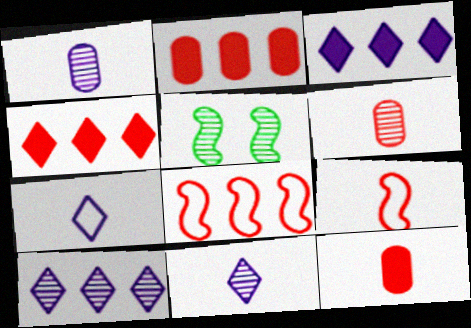[[2, 5, 7], 
[5, 6, 10]]